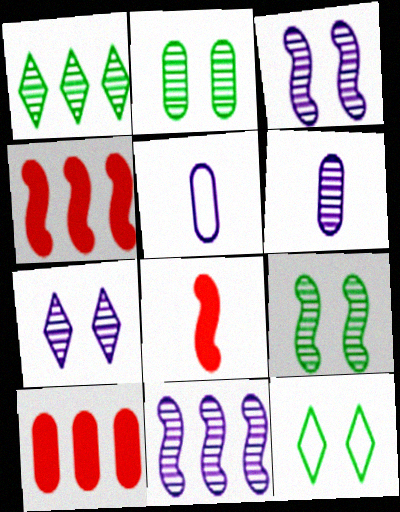[[2, 5, 10], 
[4, 6, 12], 
[6, 7, 11]]